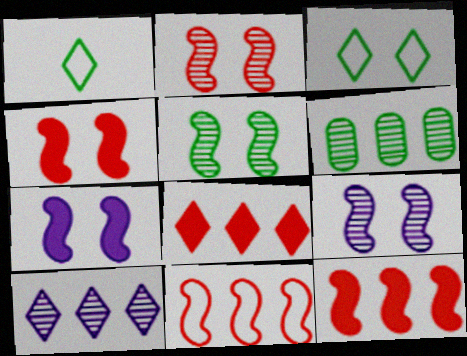[[2, 5, 9]]